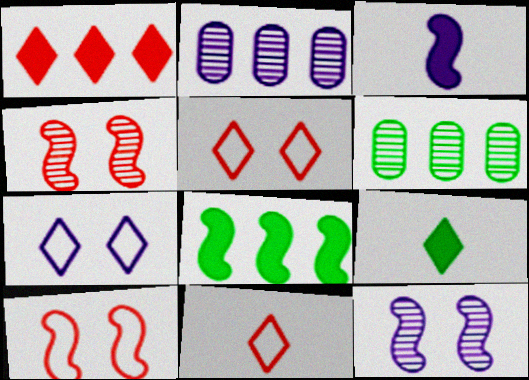[[2, 3, 7], 
[2, 9, 10], 
[3, 5, 6]]